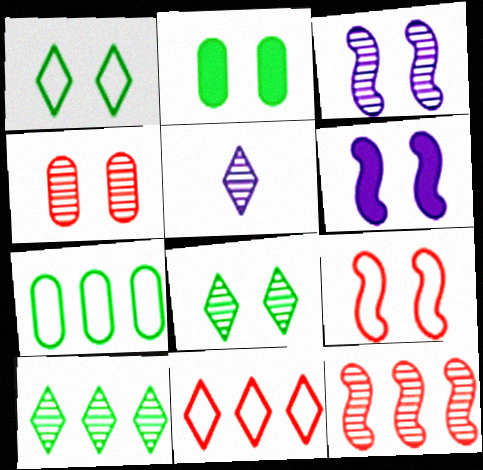[[1, 4, 6], 
[3, 4, 8]]